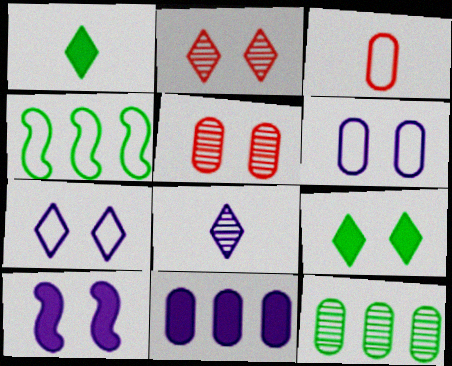[[2, 7, 9], 
[3, 4, 7]]